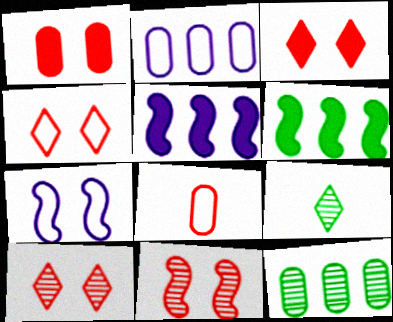[[1, 4, 11], 
[3, 4, 10]]